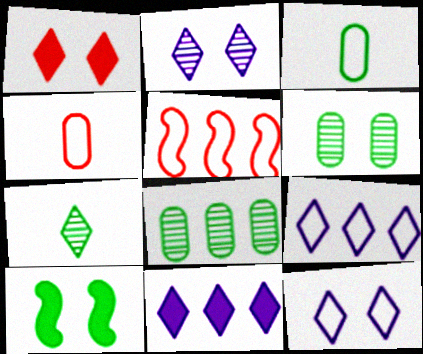[[1, 7, 9], 
[3, 5, 12], 
[5, 8, 11]]